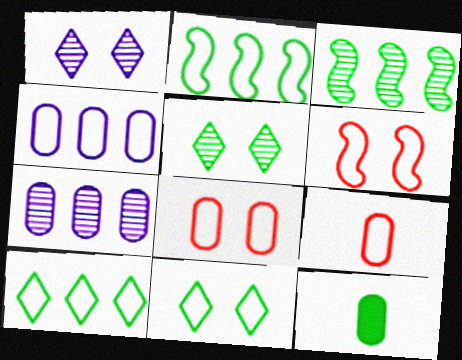[[2, 5, 12], 
[3, 11, 12], 
[7, 8, 12]]